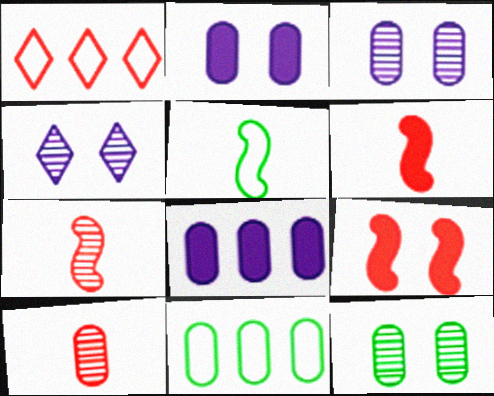[[1, 9, 10], 
[2, 10, 11], 
[4, 6, 11]]